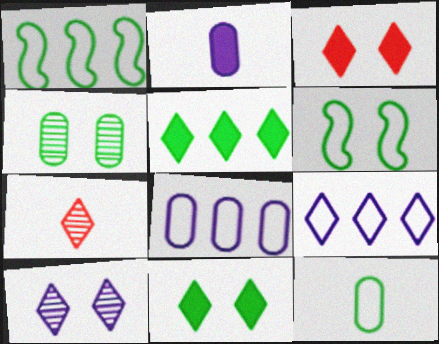[[4, 6, 11], 
[7, 9, 11]]